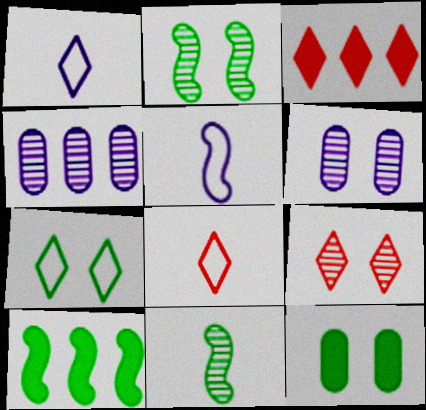[[2, 6, 9], 
[2, 7, 12], 
[3, 8, 9], 
[4, 9, 11], 
[6, 8, 10]]